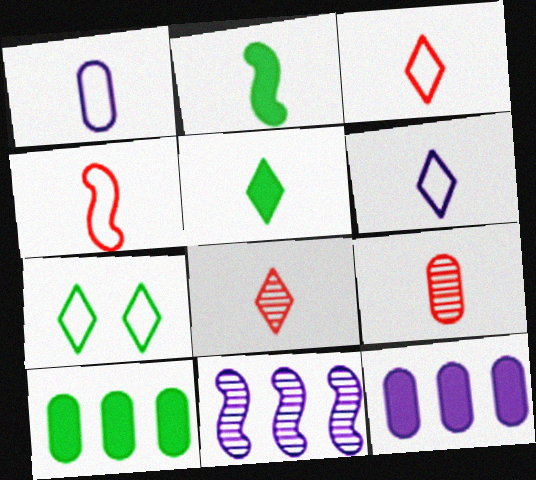[[1, 2, 8], 
[2, 6, 9], 
[5, 6, 8]]